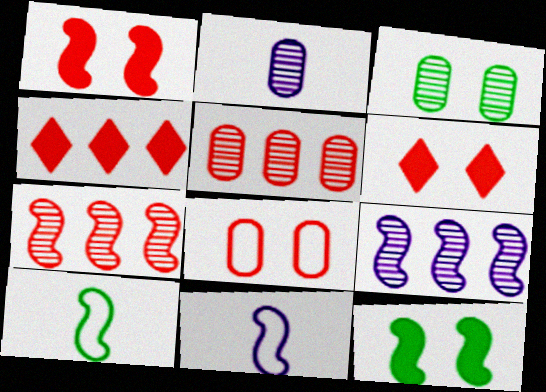[[1, 9, 10], 
[2, 3, 5], 
[3, 4, 11], 
[7, 11, 12]]